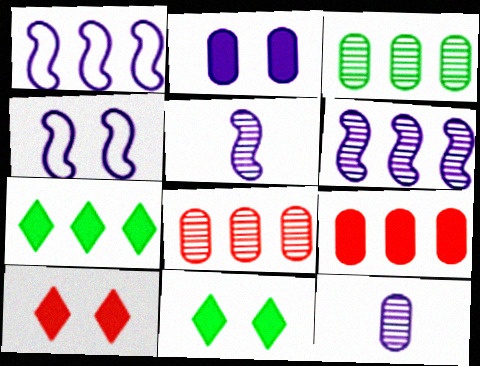[[1, 7, 8]]